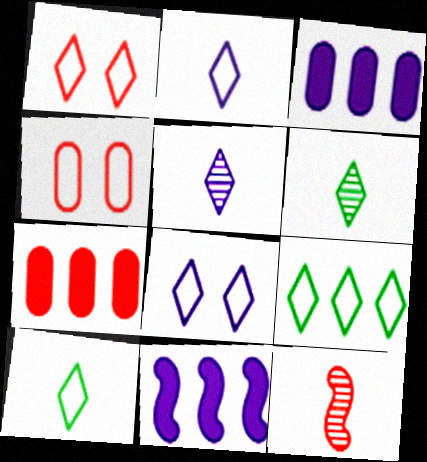[[1, 2, 9], 
[1, 7, 12], 
[4, 6, 11]]